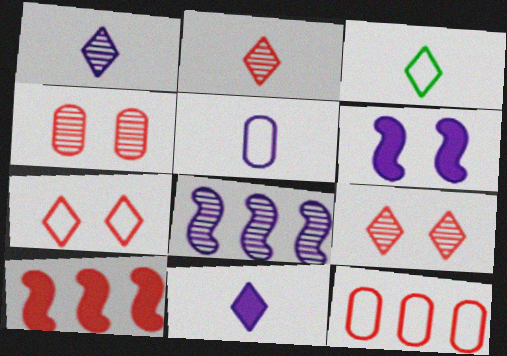[[2, 3, 11]]